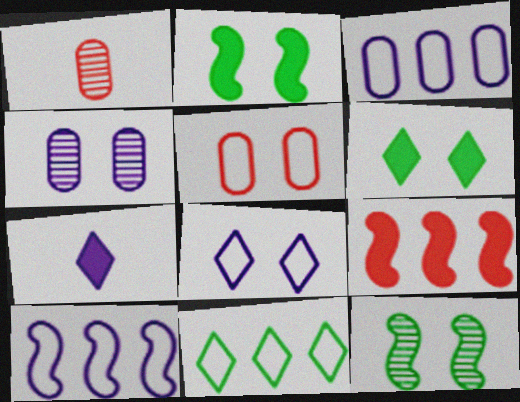[[1, 6, 10], 
[4, 7, 10]]